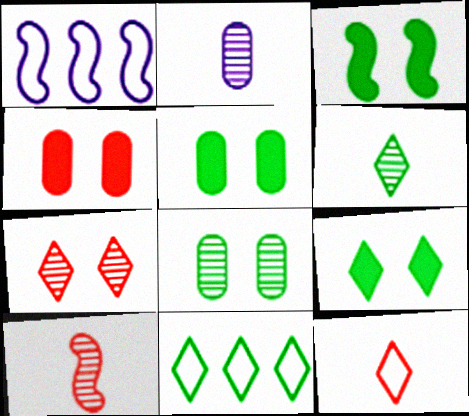[[1, 3, 10], 
[1, 4, 6], 
[2, 6, 10], 
[3, 5, 9], 
[6, 9, 11]]